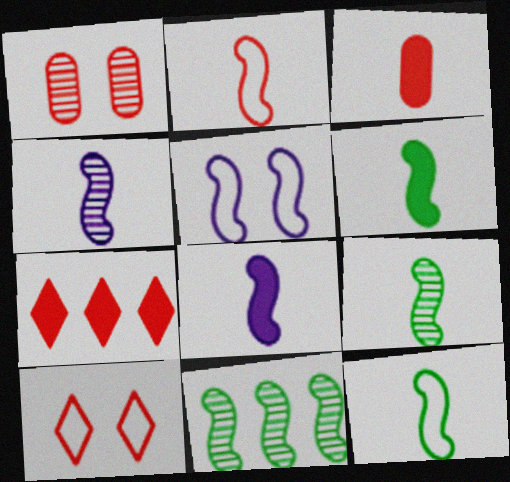[[1, 2, 7], 
[2, 4, 6], 
[2, 8, 9], 
[6, 9, 12]]